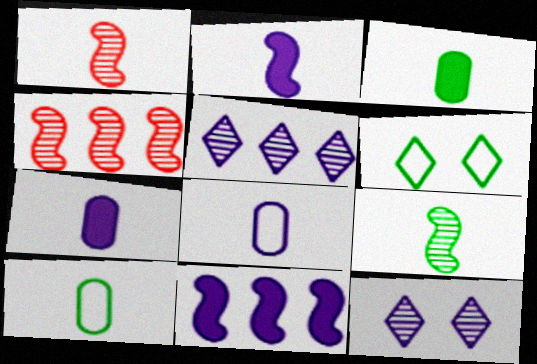[[4, 6, 7], 
[8, 11, 12]]